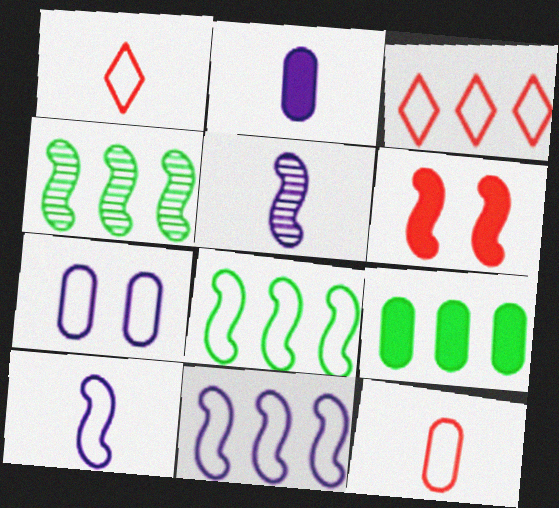[[1, 7, 8], 
[4, 6, 10], 
[5, 6, 8]]